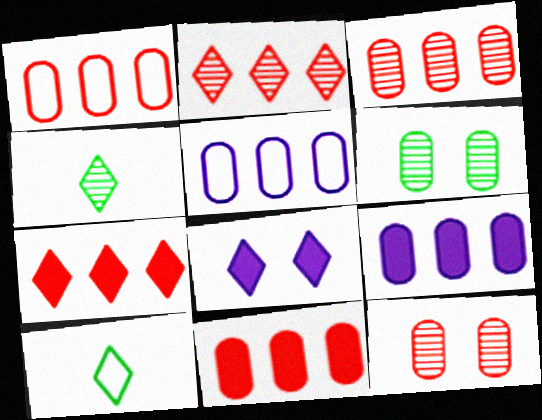[[1, 3, 11], 
[2, 8, 10]]